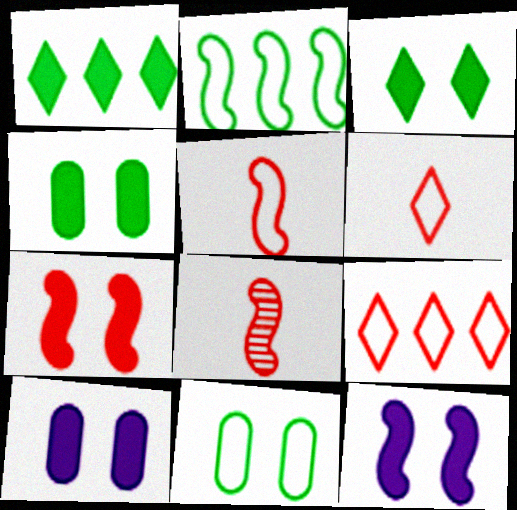[[2, 8, 12], 
[3, 7, 10]]